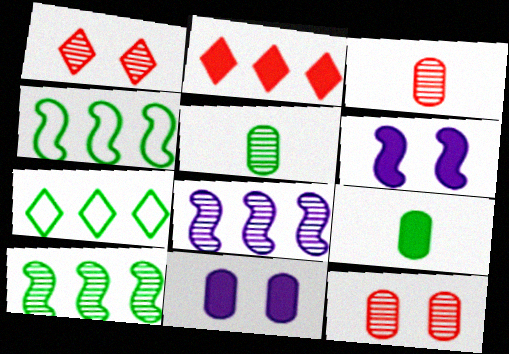[[1, 5, 8], 
[2, 6, 9], 
[3, 6, 7]]